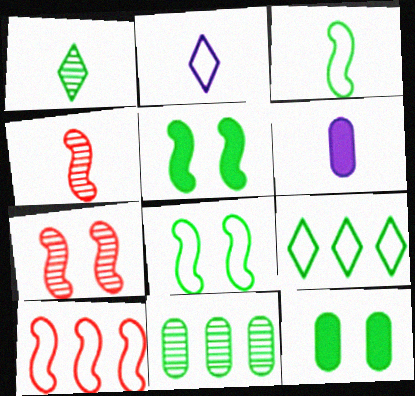[[6, 7, 9]]